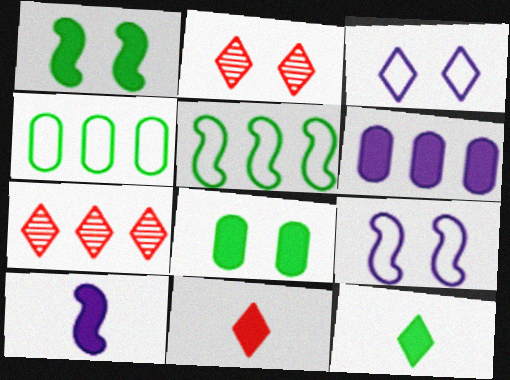[[1, 6, 11], 
[2, 4, 10], 
[2, 8, 9], 
[3, 7, 12], 
[5, 6, 7]]